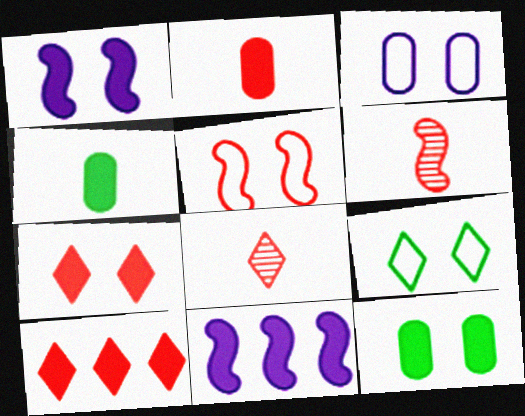[[1, 4, 10], 
[1, 7, 12], 
[3, 5, 9], 
[4, 7, 11]]